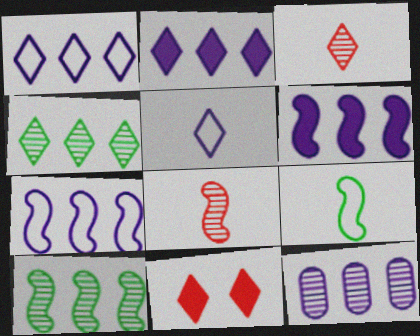[[1, 6, 12], 
[2, 7, 12], 
[4, 5, 11], 
[9, 11, 12]]